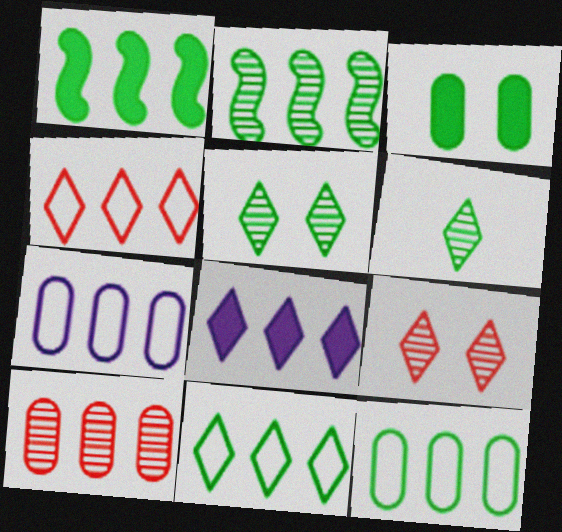[]